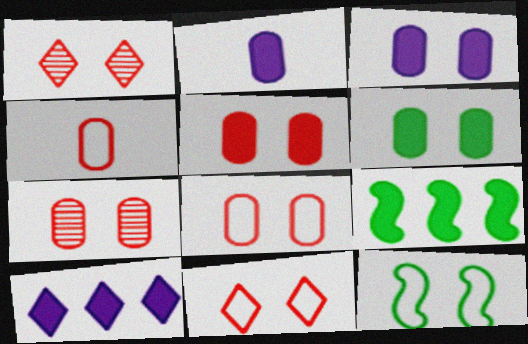[[1, 3, 12], 
[3, 5, 6], 
[5, 7, 8]]